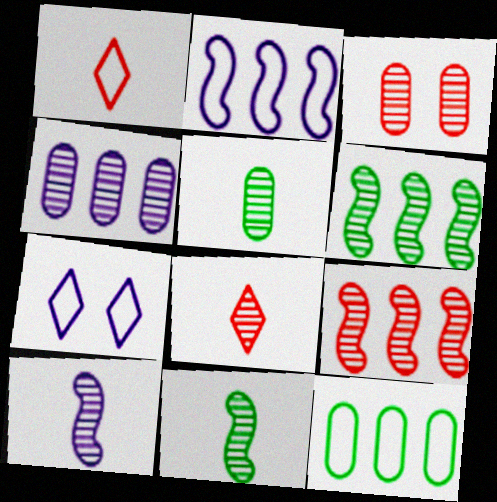[[3, 4, 5], 
[3, 8, 9], 
[5, 8, 10]]